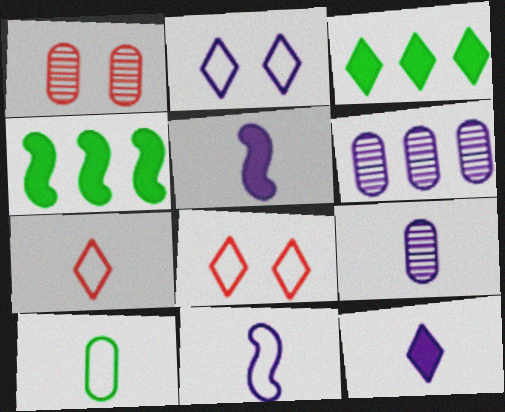[[1, 3, 11], 
[2, 5, 6], 
[4, 8, 9], 
[7, 10, 11], 
[9, 11, 12]]